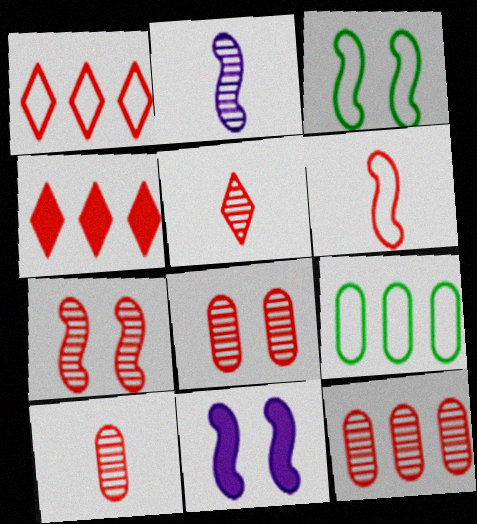[[3, 7, 11], 
[4, 6, 8], 
[5, 7, 12], 
[5, 9, 11], 
[8, 10, 12]]